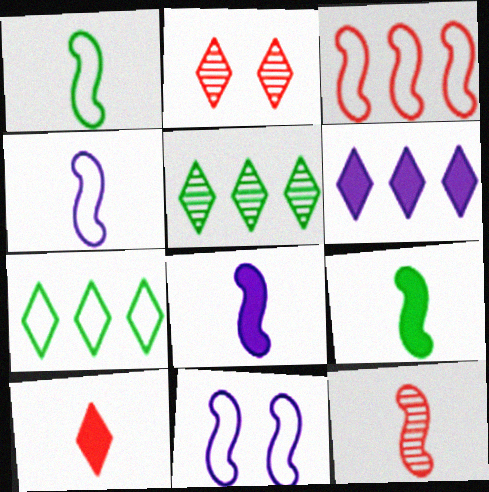[[1, 3, 11], 
[1, 8, 12], 
[4, 9, 12]]